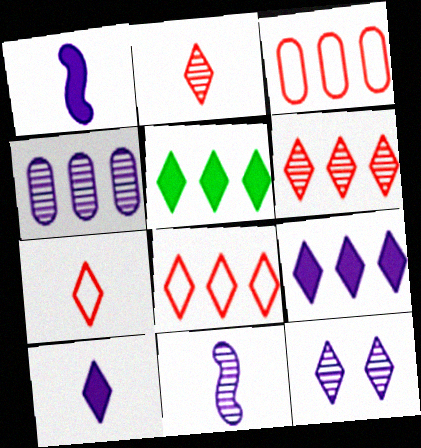[[4, 11, 12], 
[5, 7, 12]]